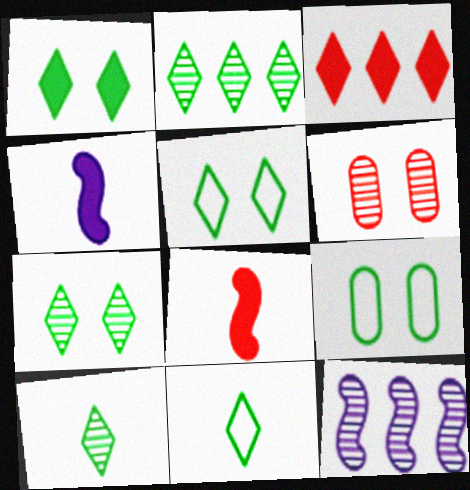[[1, 2, 11], 
[1, 5, 7], 
[2, 7, 10], 
[6, 10, 12]]